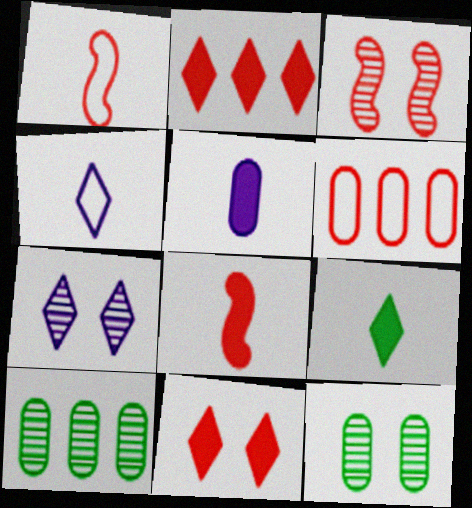[[3, 7, 12], 
[5, 6, 12], 
[5, 8, 9]]